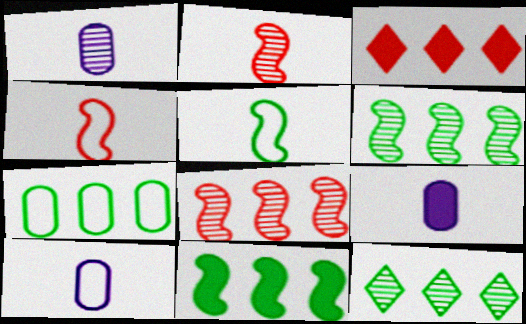[[1, 9, 10], 
[7, 11, 12]]